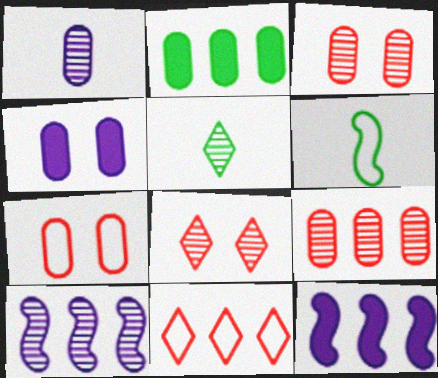[[1, 2, 7], 
[2, 10, 11], 
[3, 5, 10], 
[5, 7, 12]]